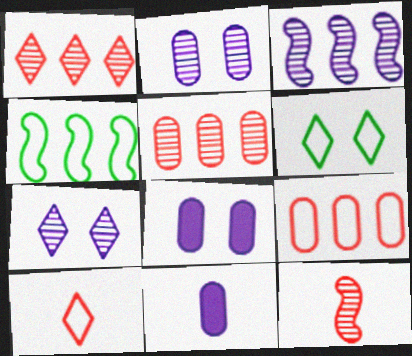[]